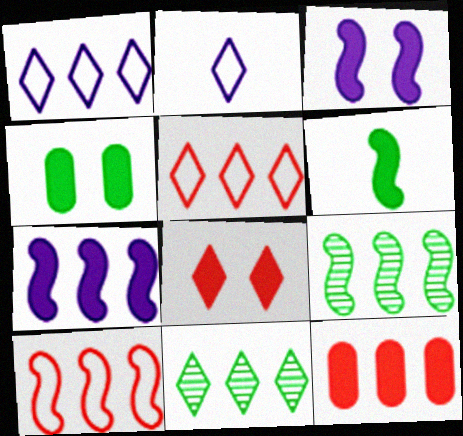[[1, 9, 12], 
[2, 8, 11], 
[3, 4, 8], 
[7, 9, 10]]